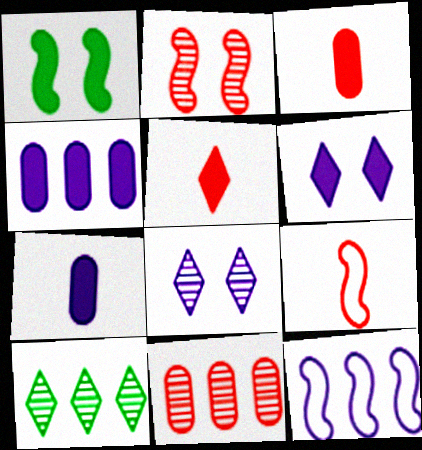[[1, 4, 5], 
[7, 8, 12]]